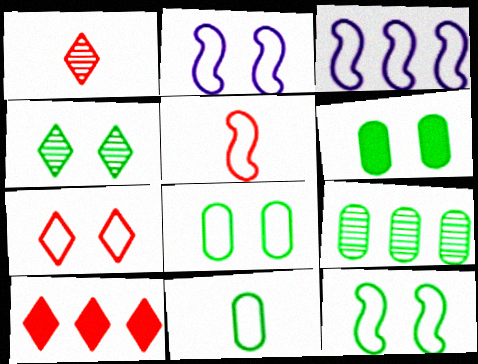[[1, 3, 6], 
[1, 7, 10], 
[2, 7, 8], 
[3, 5, 12], 
[3, 7, 11], 
[3, 9, 10], 
[4, 6, 12], 
[6, 9, 11]]